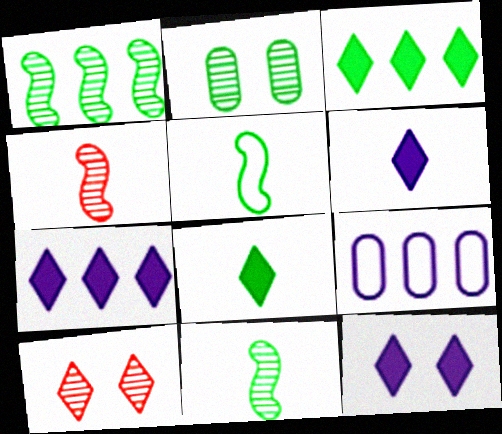[[2, 3, 5], 
[6, 7, 12]]